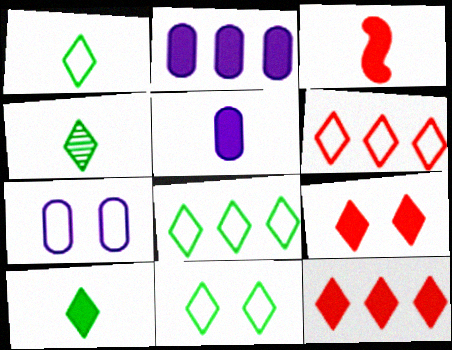[[1, 4, 10], 
[1, 8, 11], 
[3, 5, 10]]